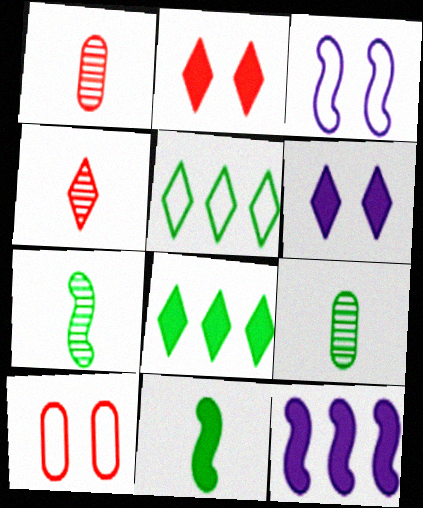[[1, 3, 8], 
[4, 5, 6]]